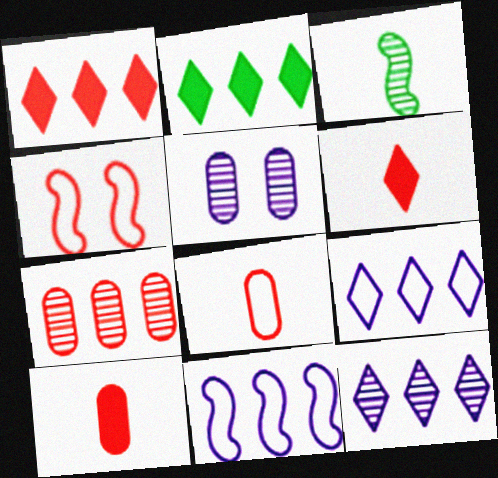[[2, 7, 11], 
[4, 6, 7]]